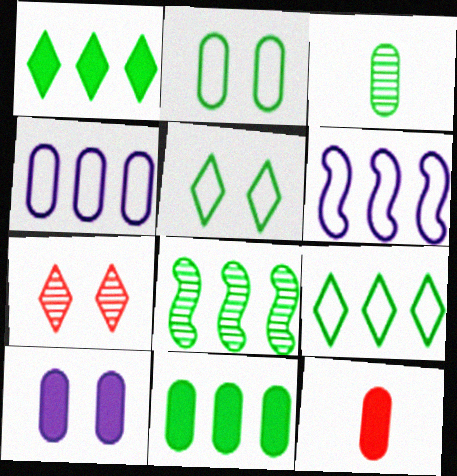[[2, 3, 11], 
[8, 9, 11], 
[10, 11, 12]]